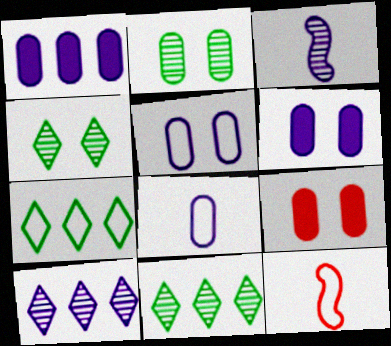[[1, 4, 12], 
[2, 5, 9], 
[3, 7, 9], 
[5, 7, 12], 
[6, 11, 12]]